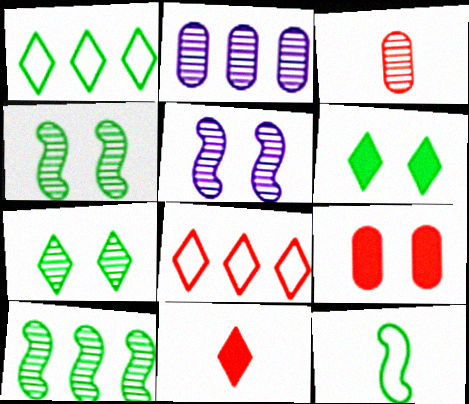[]